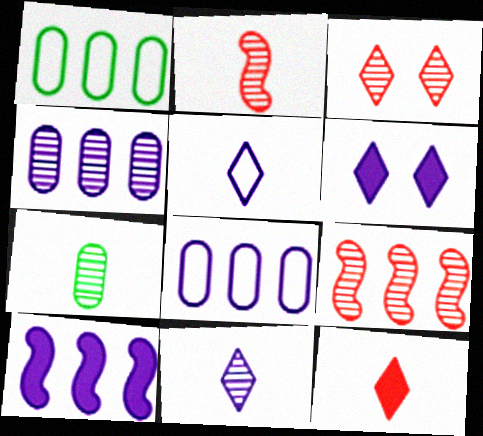[[1, 2, 6], 
[2, 7, 11]]